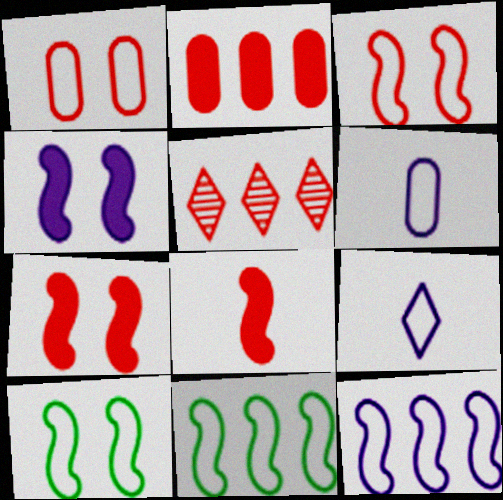[[1, 5, 8], 
[1, 9, 11]]